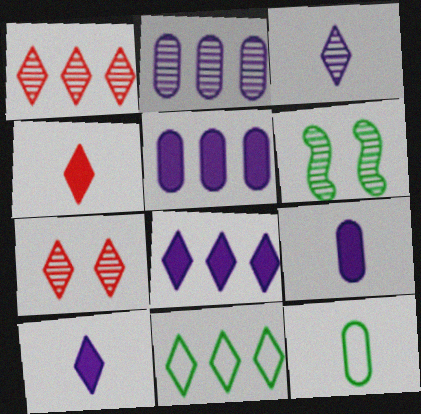[[1, 8, 11], 
[7, 10, 11]]